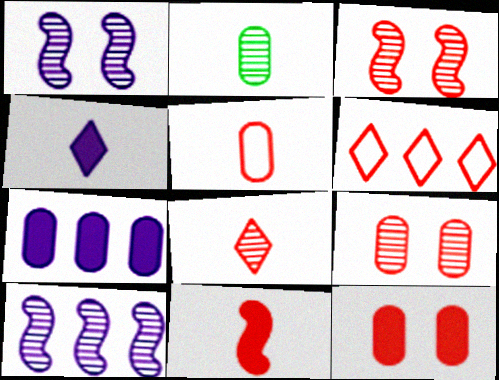[[5, 8, 11], 
[6, 9, 11]]